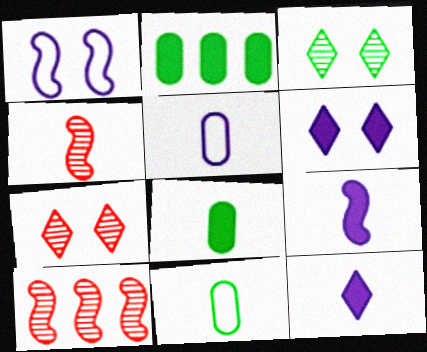[[4, 11, 12], 
[6, 10, 11]]